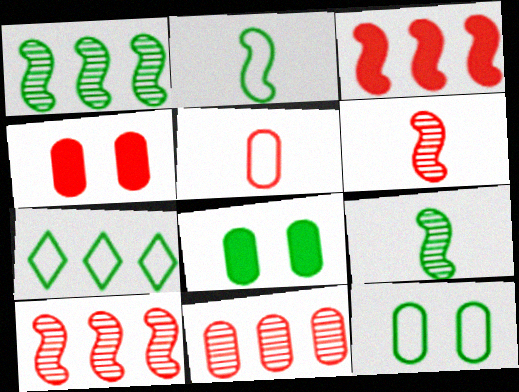[[2, 7, 12], 
[4, 5, 11], 
[7, 8, 9]]